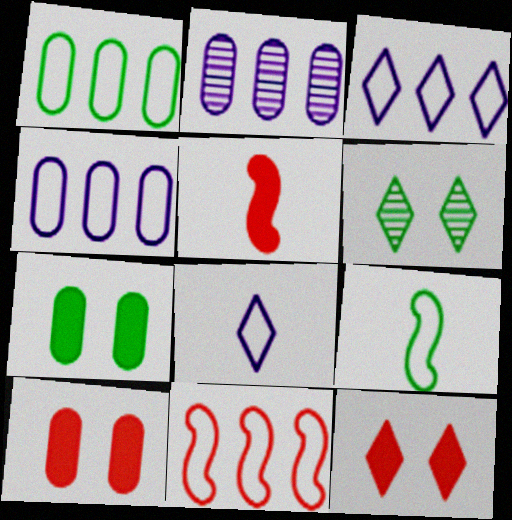[[1, 3, 11], 
[2, 9, 12], 
[4, 5, 6]]